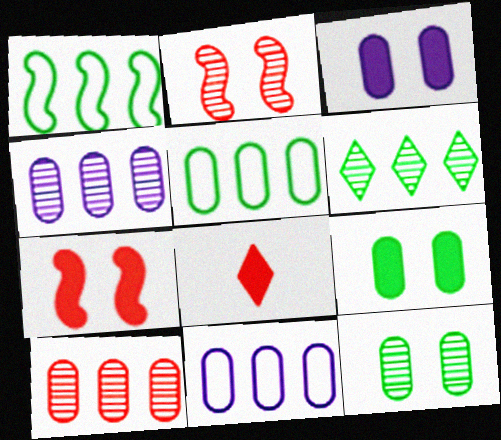[]